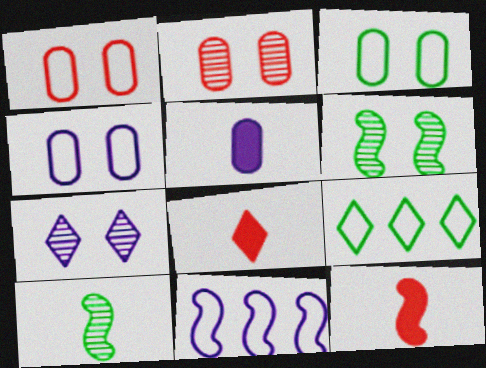[[1, 3, 4], 
[2, 6, 7], 
[5, 7, 11], 
[6, 11, 12], 
[7, 8, 9]]